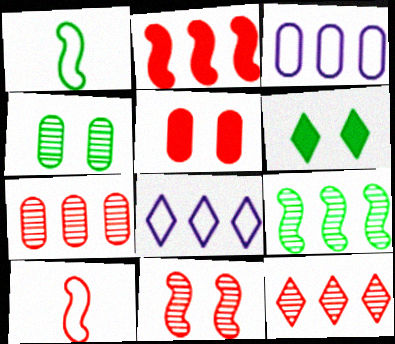[[2, 10, 11], 
[5, 10, 12]]